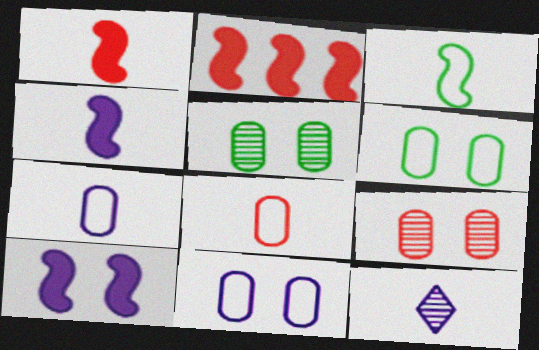[[2, 6, 12], 
[4, 7, 12]]